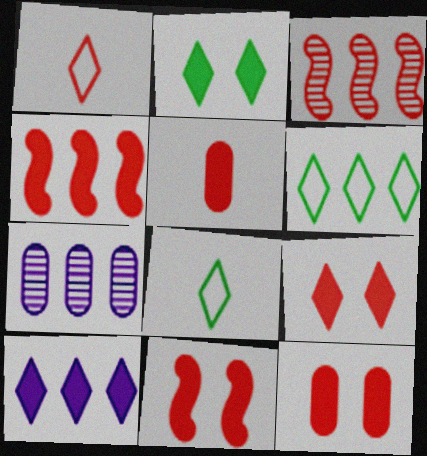[[1, 3, 12], 
[4, 5, 9], 
[4, 6, 7], 
[7, 8, 11], 
[9, 11, 12]]